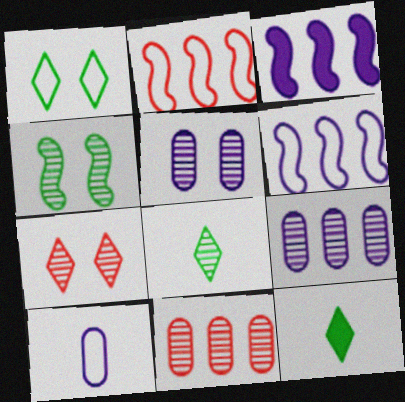[[1, 2, 10], 
[2, 5, 12], 
[4, 5, 7]]